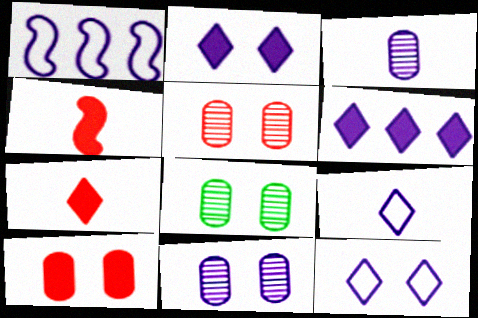[[1, 2, 3], 
[1, 7, 8], 
[5, 8, 11]]